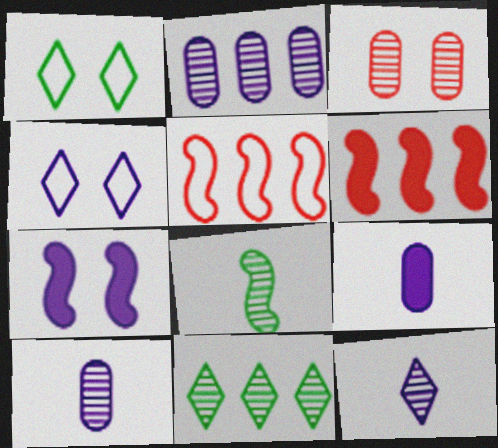[[1, 3, 7], 
[1, 6, 10], 
[5, 7, 8]]